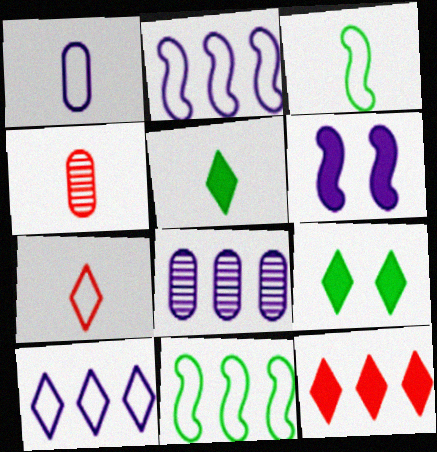[[1, 3, 7], 
[2, 4, 9], 
[8, 11, 12]]